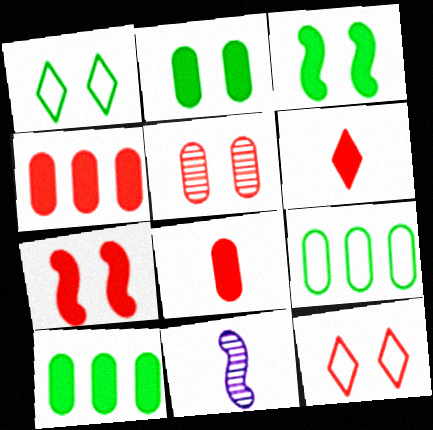[[1, 4, 11], 
[4, 6, 7], 
[5, 7, 12], 
[10, 11, 12]]